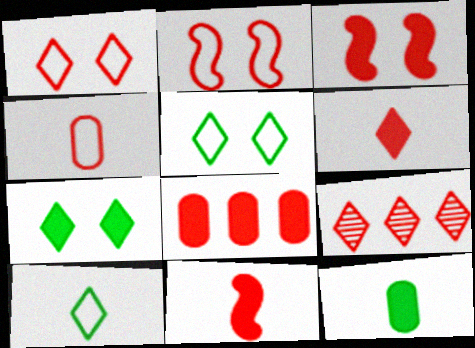[[1, 6, 9], 
[3, 4, 9], 
[3, 6, 8]]